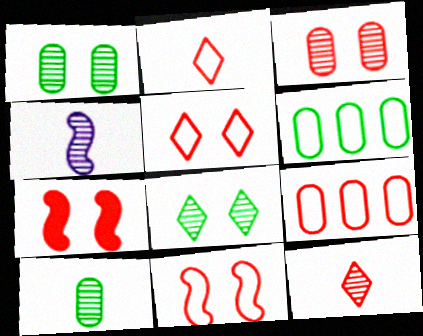[[2, 9, 11], 
[3, 5, 7], 
[4, 10, 12], 
[7, 9, 12]]